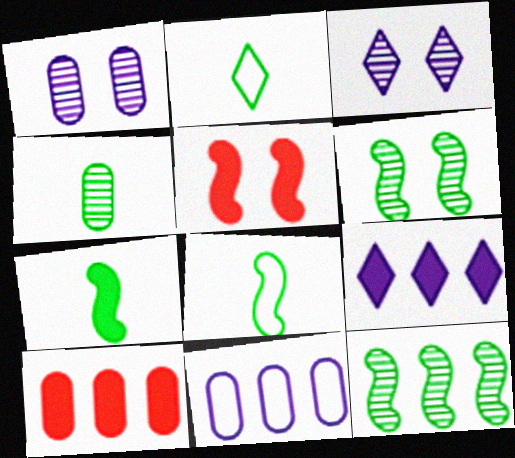[[2, 4, 7], 
[3, 8, 10]]